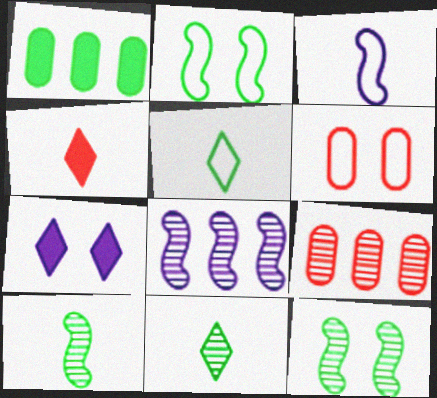[[1, 2, 11], 
[1, 5, 12], 
[6, 7, 12]]